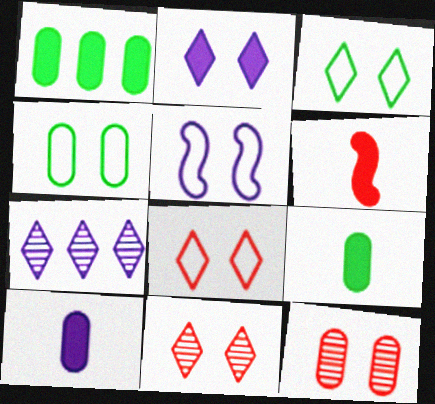[[1, 2, 6], 
[2, 3, 11], 
[4, 5, 8], 
[4, 6, 7], 
[5, 7, 10]]